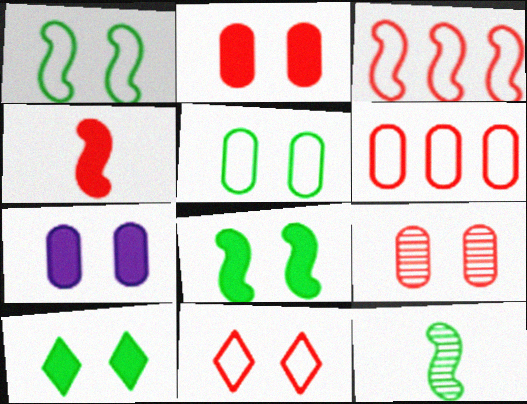[[5, 7, 9]]